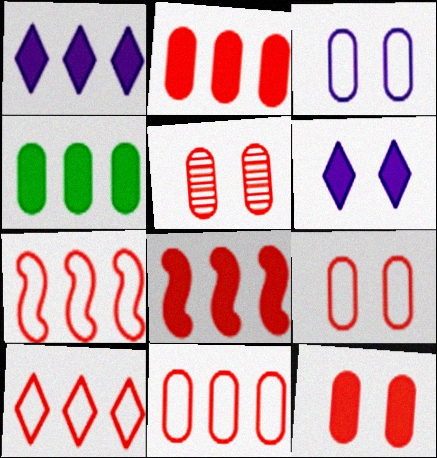[[1, 4, 8], 
[5, 9, 12], 
[7, 10, 11]]